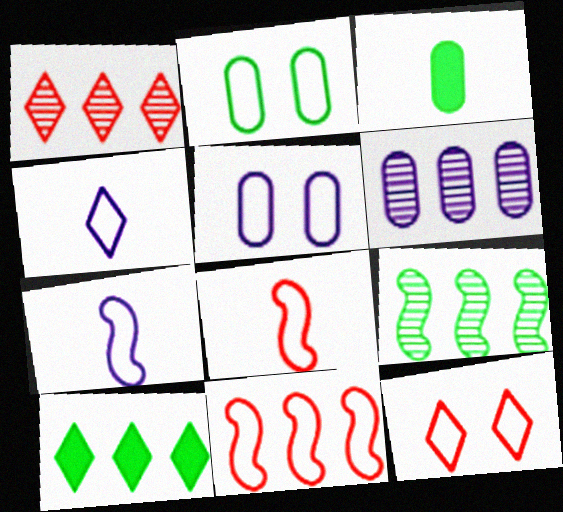[[1, 6, 9], 
[2, 4, 11], 
[6, 10, 11]]